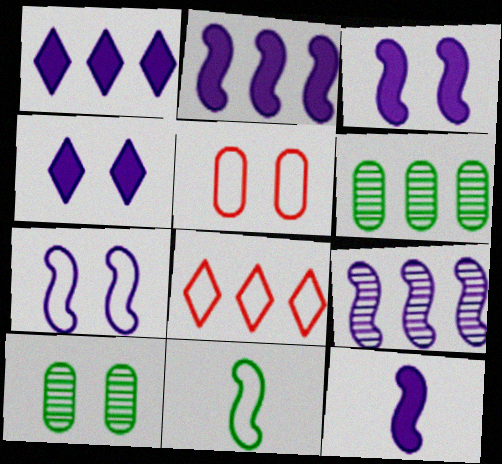[[2, 3, 12], 
[2, 6, 8], 
[7, 9, 12], 
[8, 10, 12]]